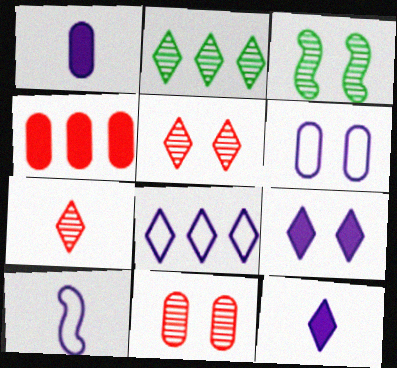[[6, 8, 10]]